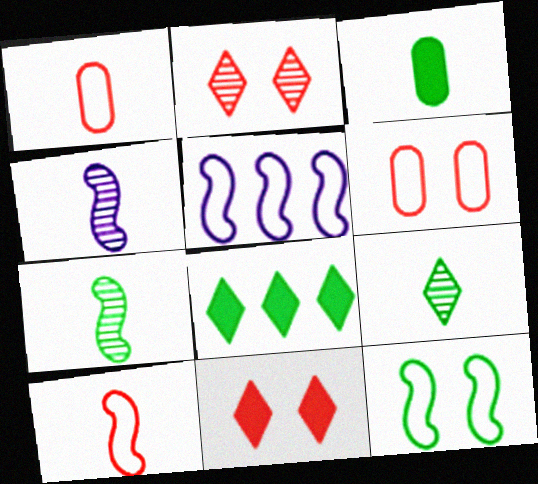[[2, 3, 5], 
[4, 6, 8], 
[5, 10, 12]]